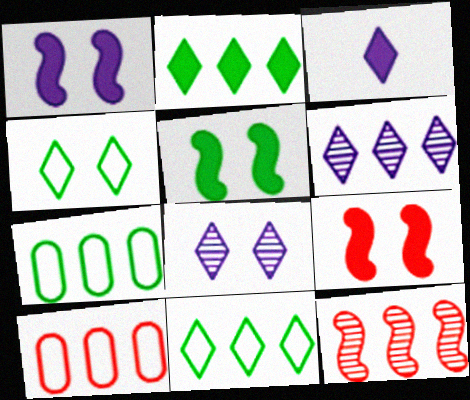[[1, 5, 9]]